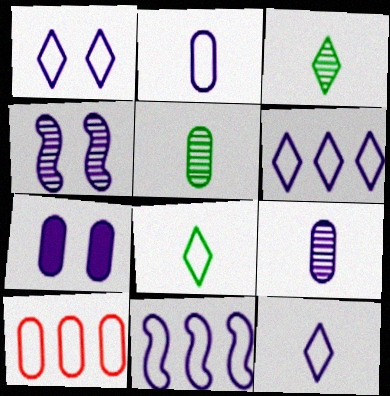[[1, 2, 11], 
[1, 4, 7], 
[1, 6, 12], 
[5, 7, 10]]